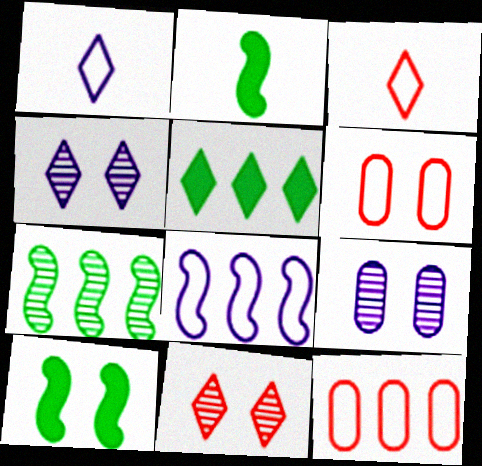[[1, 5, 11], 
[2, 4, 12], 
[3, 4, 5], 
[4, 6, 10]]